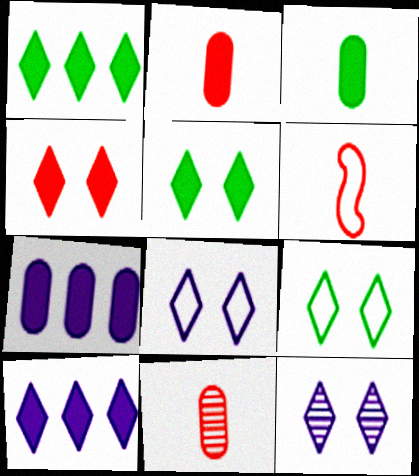[[4, 9, 12]]